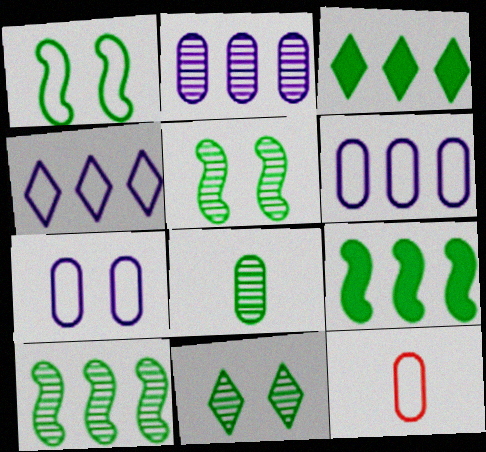[[1, 3, 8], 
[1, 4, 12], 
[8, 10, 11]]